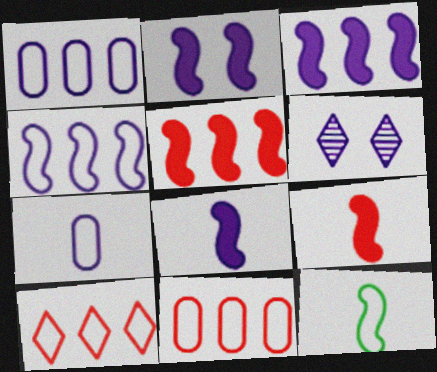[[1, 6, 8], 
[2, 3, 8], 
[3, 6, 7]]